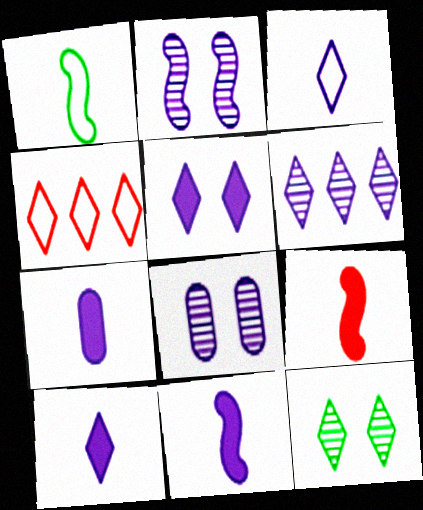[[3, 5, 6], 
[4, 10, 12], 
[7, 10, 11]]